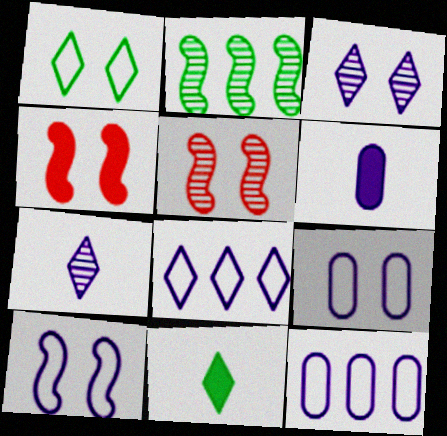[[5, 11, 12]]